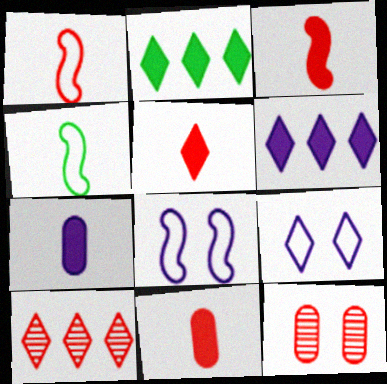[[3, 5, 11], 
[4, 6, 12]]